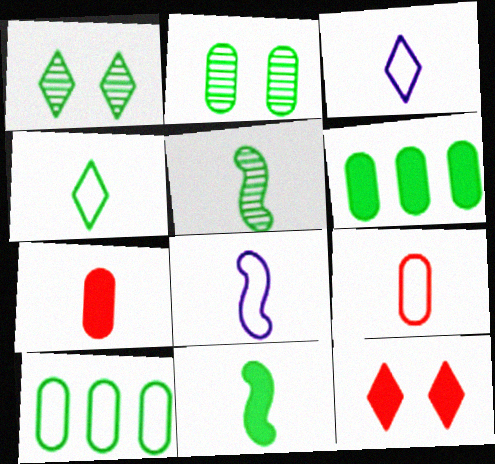[[1, 10, 11], 
[3, 5, 7], 
[4, 8, 9]]